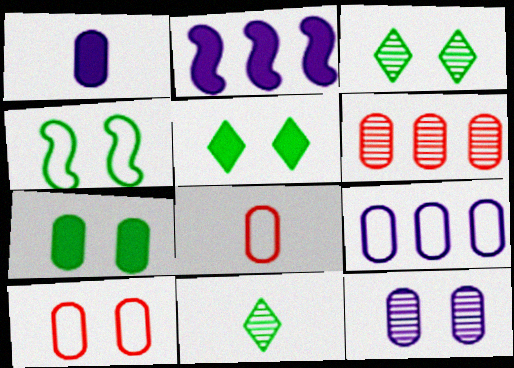[[1, 9, 12], 
[2, 3, 8], 
[2, 10, 11], 
[3, 4, 7], 
[7, 10, 12]]